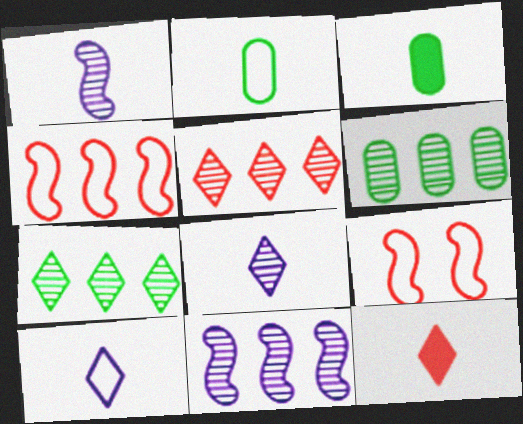[[1, 2, 12], 
[5, 6, 11]]